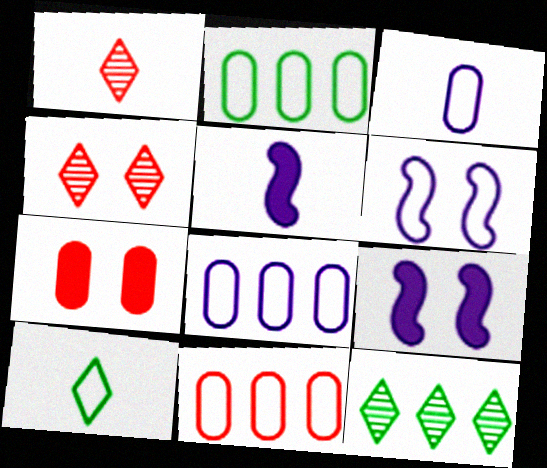[[1, 2, 9], 
[2, 4, 5], 
[2, 8, 11], 
[6, 10, 11]]